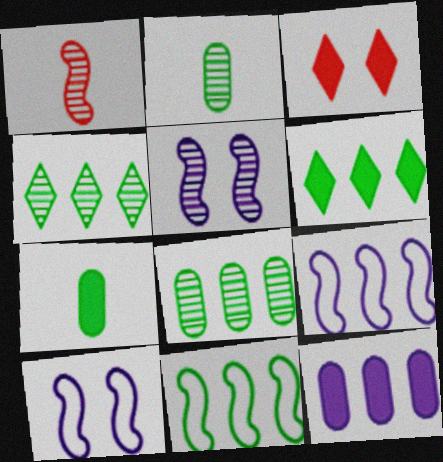[[2, 3, 9], 
[6, 8, 11]]